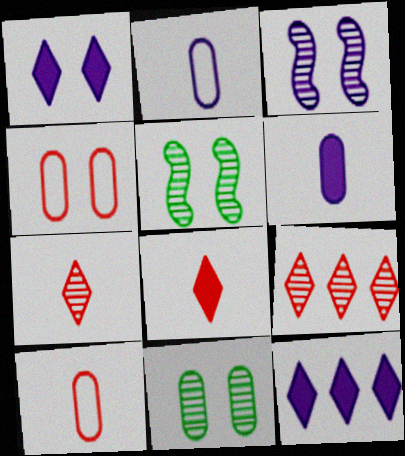[[1, 4, 5], 
[2, 3, 12], 
[5, 10, 12]]